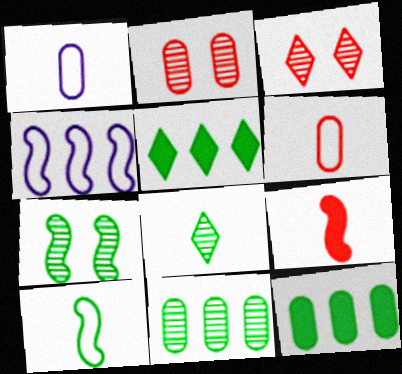[[1, 2, 12], 
[1, 8, 9], 
[4, 7, 9], 
[7, 8, 11]]